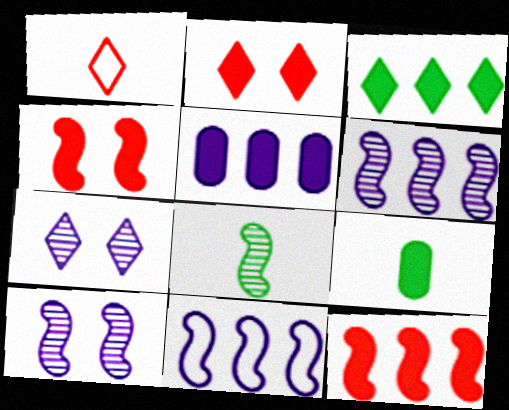[[1, 3, 7], 
[3, 5, 12], 
[4, 8, 11]]